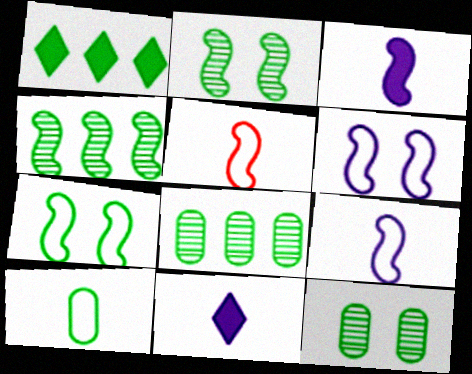[[1, 2, 10]]